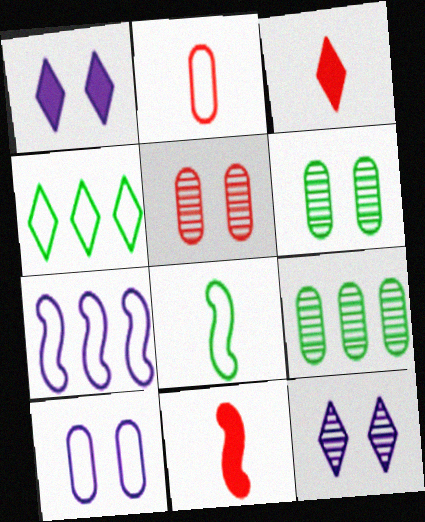[[3, 4, 12], 
[3, 6, 7]]